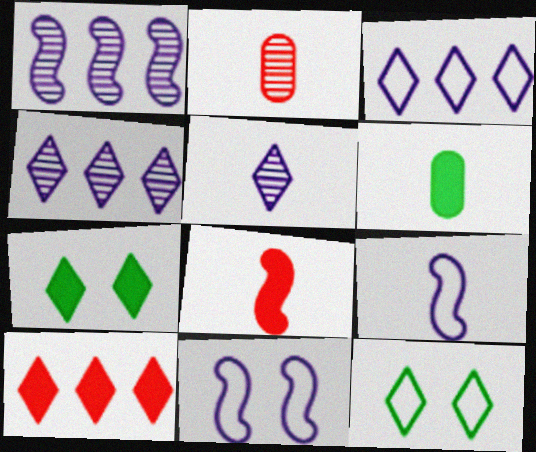[[5, 10, 12]]